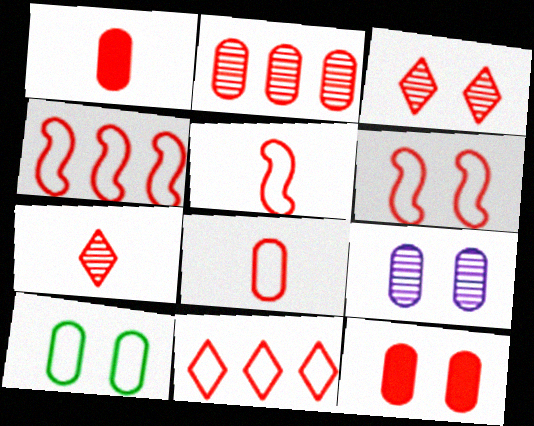[[1, 3, 4], 
[1, 5, 7], 
[2, 8, 12], 
[3, 6, 12], 
[4, 5, 6], 
[4, 7, 12], 
[6, 8, 11], 
[9, 10, 12]]